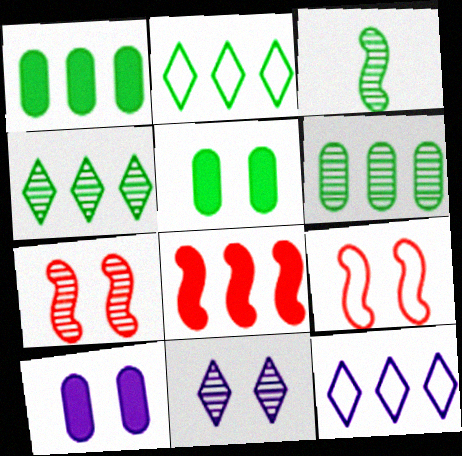[[2, 3, 5], 
[5, 9, 11], 
[6, 8, 12]]